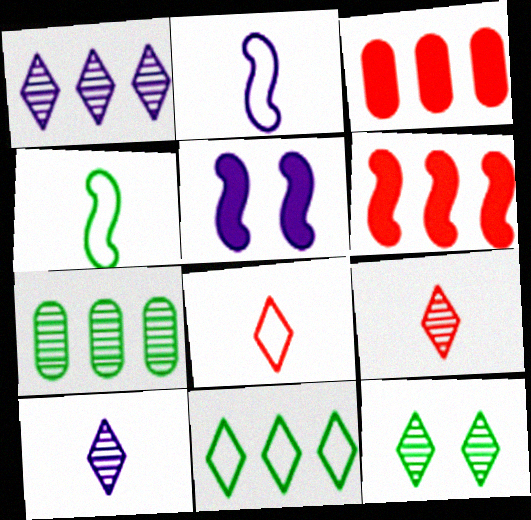[[1, 9, 12], 
[2, 3, 12], 
[5, 7, 8]]